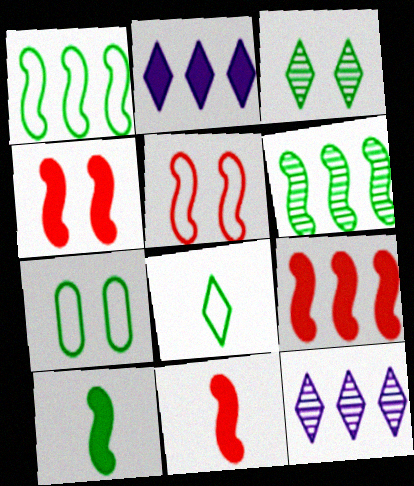[[1, 7, 8], 
[4, 9, 11], 
[7, 11, 12]]